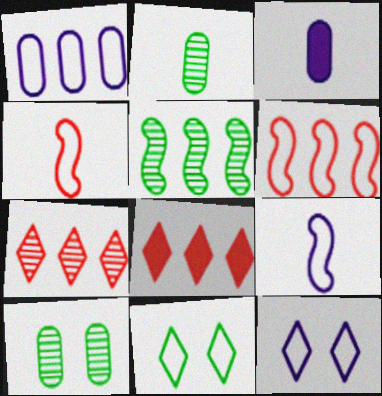[[1, 4, 11], 
[1, 5, 8], 
[1, 9, 12], 
[8, 9, 10]]